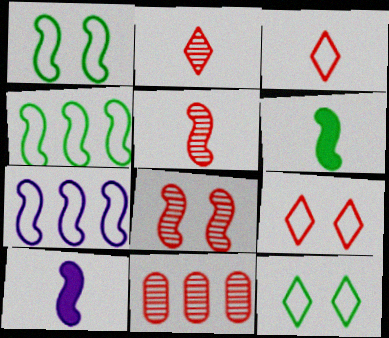[[2, 8, 11], 
[4, 8, 10], 
[6, 7, 8], 
[10, 11, 12]]